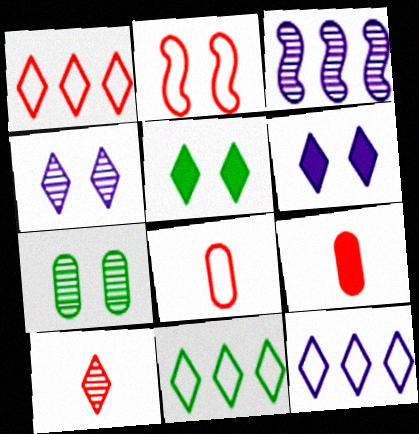[[1, 2, 8], 
[1, 11, 12], 
[2, 6, 7], 
[3, 5, 8], 
[3, 7, 10], 
[5, 10, 12], 
[6, 10, 11]]